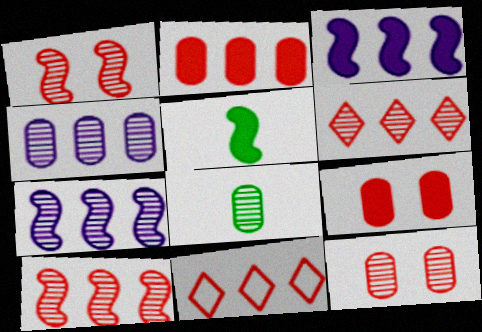[[2, 10, 11], 
[4, 8, 12]]